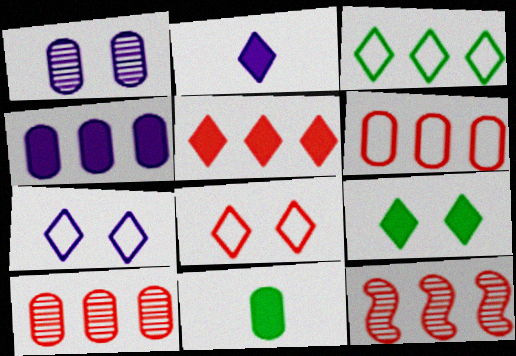[[1, 6, 11], 
[2, 5, 9], 
[3, 4, 12], 
[5, 6, 12], 
[7, 11, 12]]